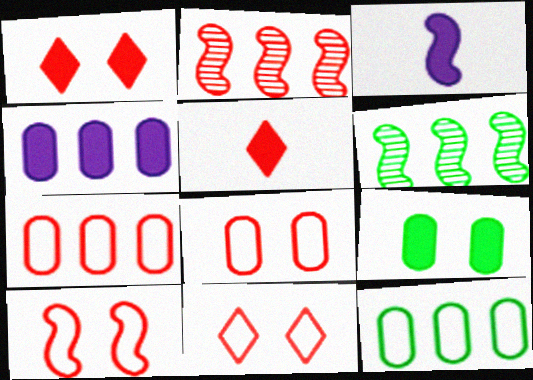[[2, 5, 8], 
[3, 6, 10], 
[8, 10, 11]]